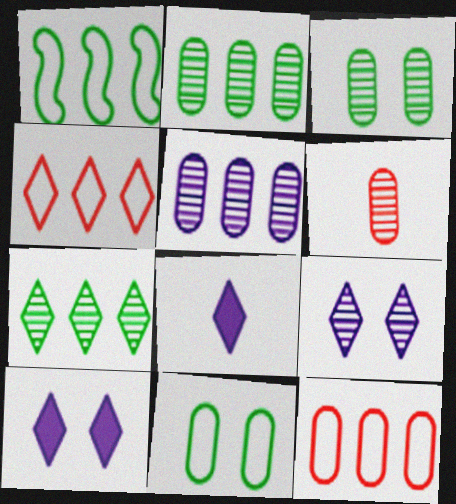[[1, 6, 10], 
[3, 5, 6]]